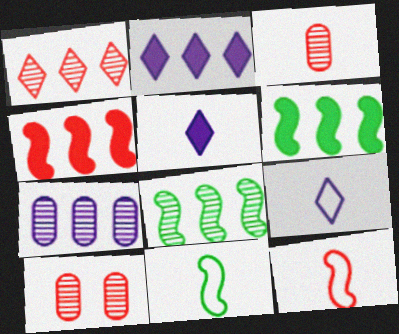[[1, 7, 8], 
[2, 10, 11], 
[3, 5, 11], 
[6, 9, 10]]